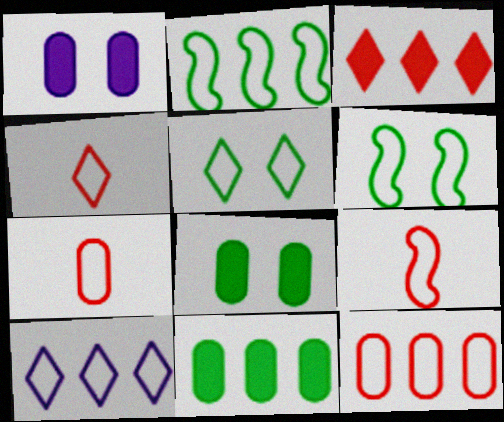[[2, 10, 12], 
[4, 5, 10], 
[4, 7, 9], 
[6, 7, 10]]